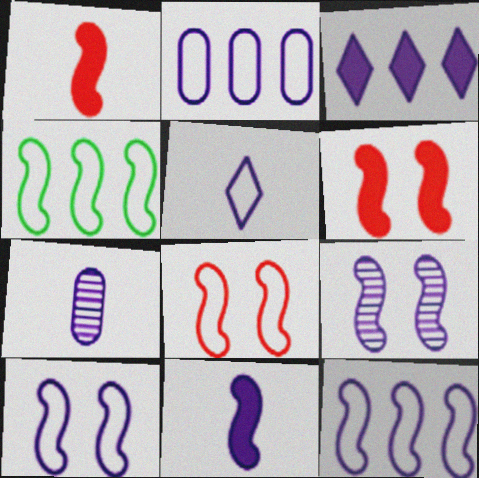[[1, 4, 9], 
[2, 5, 10], 
[3, 7, 10], 
[5, 7, 11], 
[9, 11, 12]]